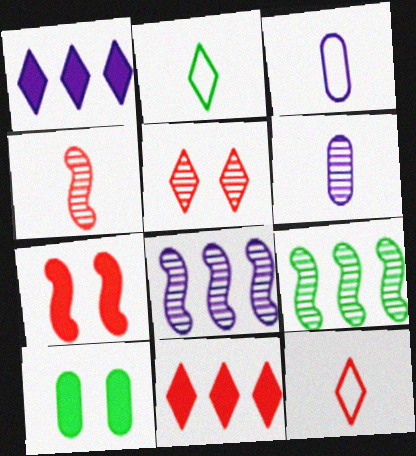[[1, 2, 5], 
[2, 9, 10], 
[5, 6, 9], 
[5, 11, 12], 
[8, 10, 12]]